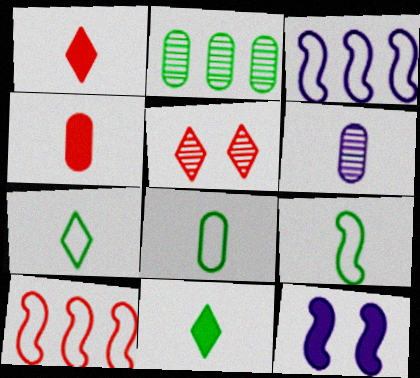[[1, 6, 9], 
[4, 5, 10], 
[4, 6, 8], 
[7, 8, 9]]